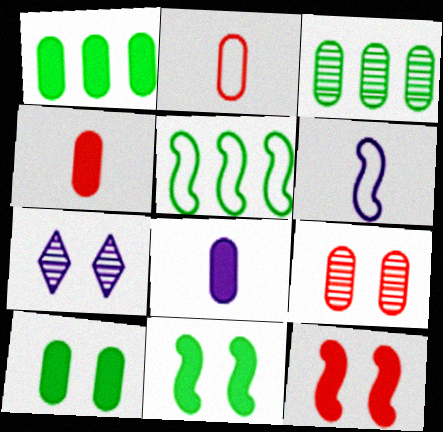[[4, 5, 7]]